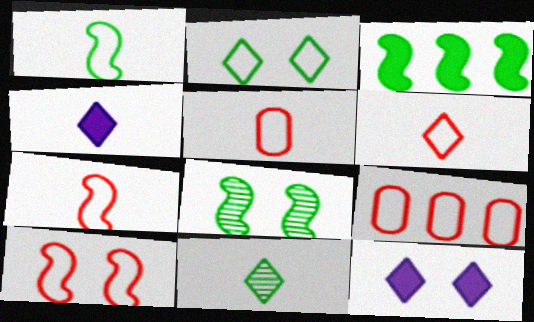[[1, 3, 8], 
[4, 6, 11], 
[4, 8, 9], 
[5, 6, 7], 
[6, 9, 10]]